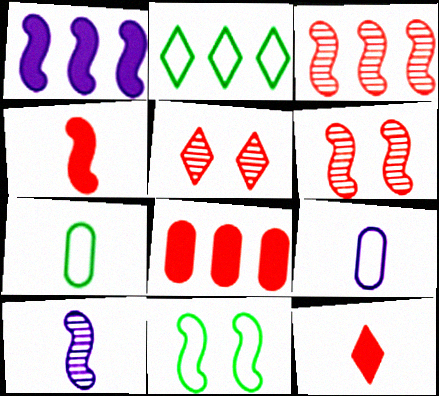[[1, 5, 7], 
[2, 7, 11], 
[7, 10, 12]]